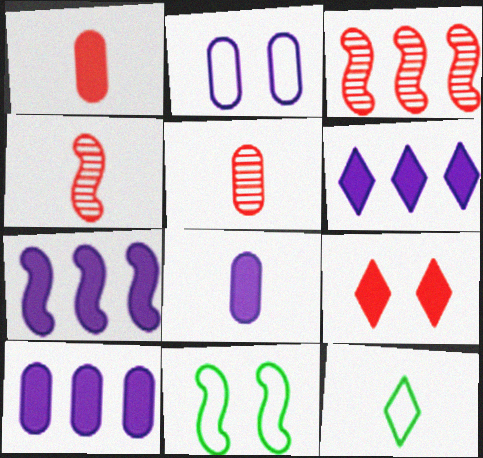[[4, 7, 11], 
[4, 8, 12], 
[5, 6, 11], 
[6, 7, 10]]